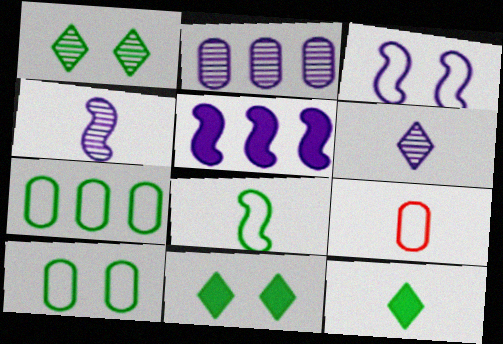[[1, 5, 9], 
[3, 4, 5], 
[4, 9, 12]]